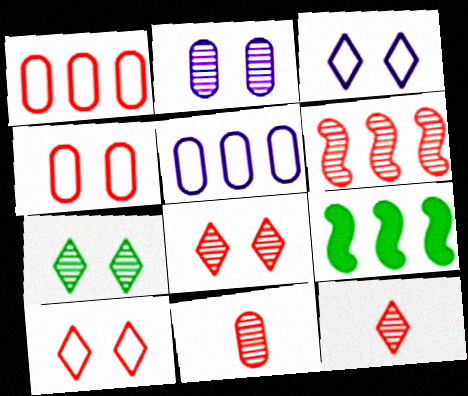[[3, 9, 11], 
[6, 8, 11]]